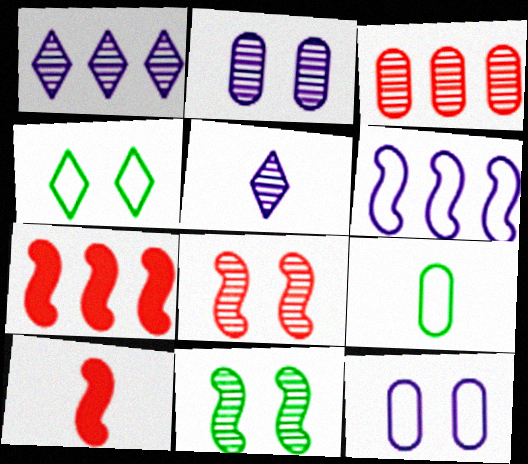[[3, 5, 11], 
[5, 9, 10], 
[6, 10, 11]]